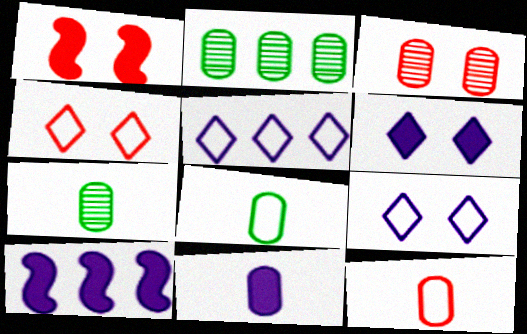[[1, 3, 4], 
[1, 5, 7], 
[4, 7, 10], 
[6, 10, 11], 
[7, 11, 12]]